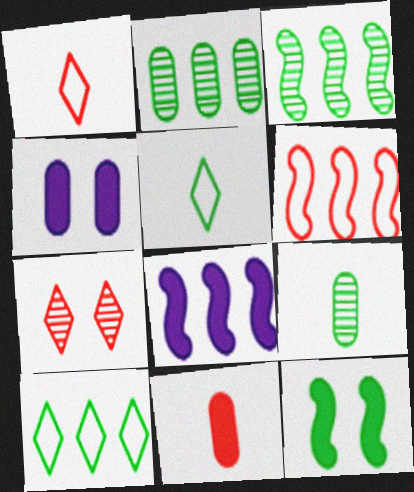[[1, 3, 4], 
[2, 5, 12], 
[3, 6, 8], 
[6, 7, 11], 
[9, 10, 12]]